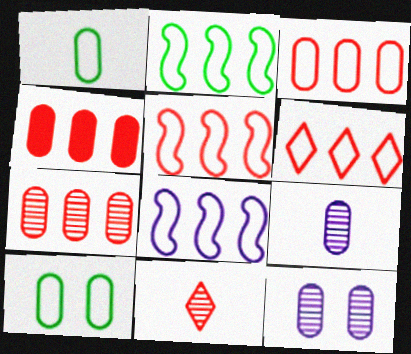[[1, 4, 12], 
[2, 5, 8], 
[3, 4, 7], 
[3, 5, 6], 
[4, 9, 10]]